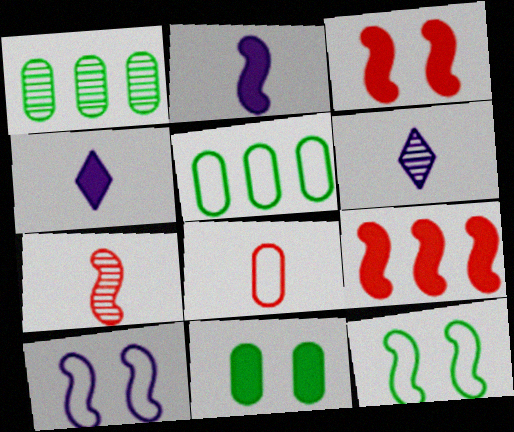[[3, 5, 6], 
[4, 9, 11]]